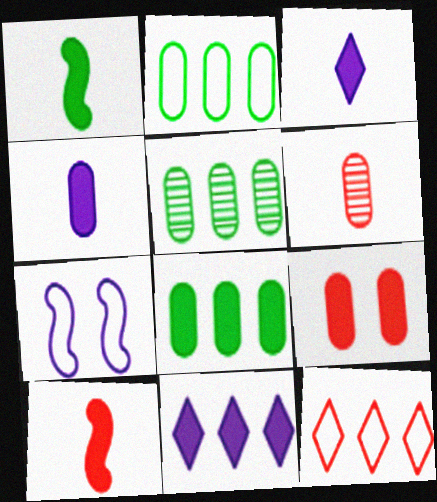[[1, 9, 11], 
[2, 5, 8], 
[4, 8, 9]]